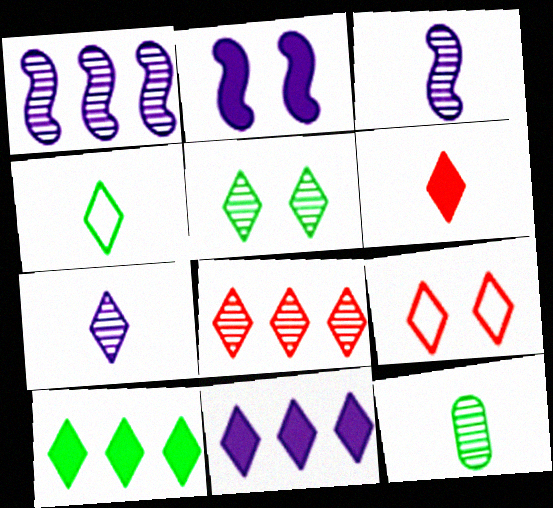[[4, 5, 10], 
[4, 6, 7], 
[5, 7, 8], 
[6, 8, 9], 
[7, 9, 10]]